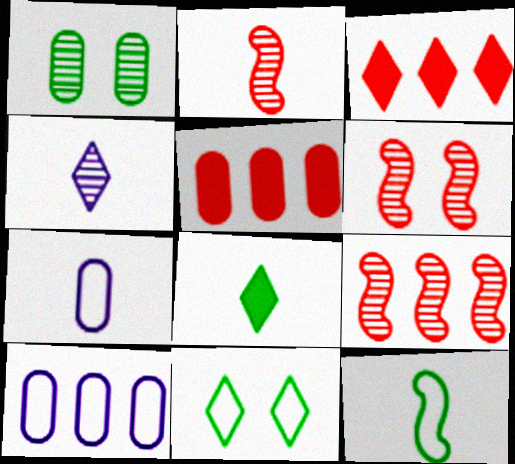[[1, 4, 9], 
[1, 5, 7], 
[2, 6, 9], 
[2, 7, 8], 
[3, 4, 11], 
[6, 8, 10]]